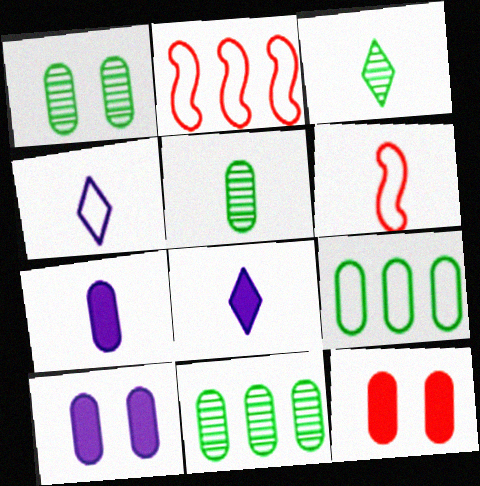[[1, 2, 8], 
[1, 5, 11], 
[2, 3, 10], 
[3, 6, 7], 
[5, 6, 8]]